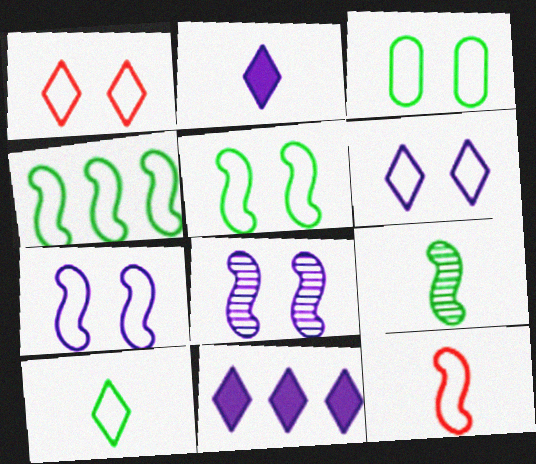[[1, 3, 7], 
[3, 4, 10], 
[4, 7, 12]]